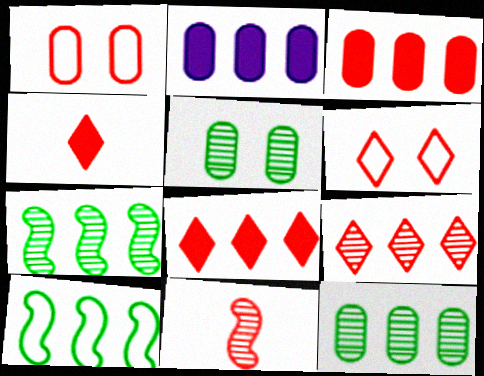[[1, 8, 11], 
[2, 9, 10], 
[3, 6, 11], 
[4, 6, 9]]